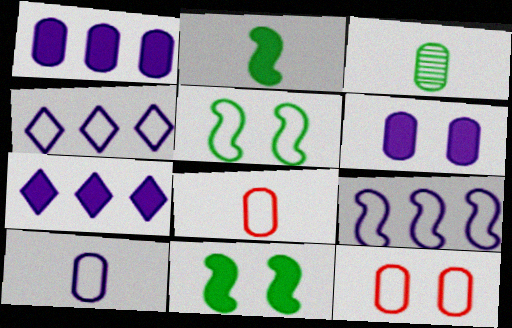[[1, 3, 12], 
[4, 5, 8]]